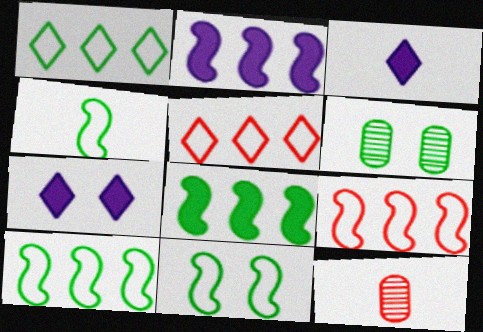[[3, 4, 12], 
[3, 6, 9], 
[4, 10, 11], 
[7, 10, 12]]